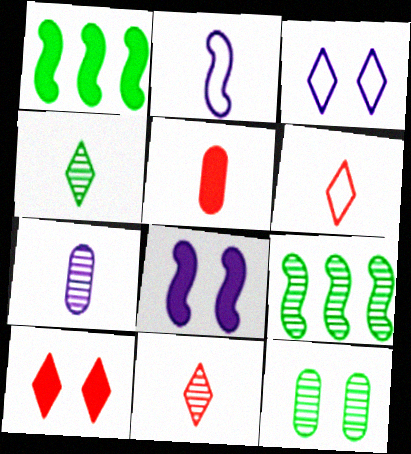[[2, 4, 5], 
[3, 5, 9], 
[4, 9, 12]]